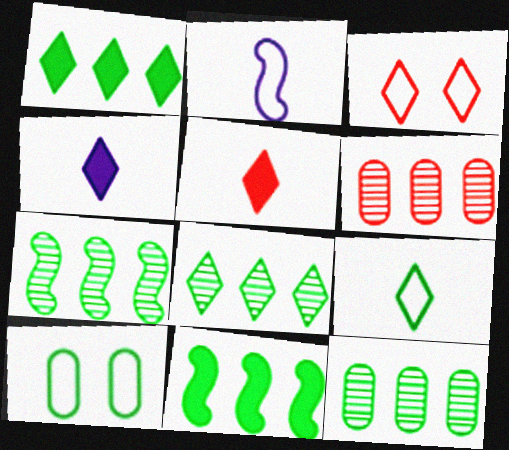[[3, 4, 8], 
[7, 8, 12]]